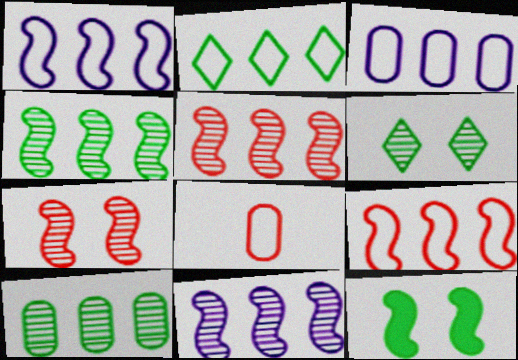[[2, 3, 9], 
[4, 5, 11]]